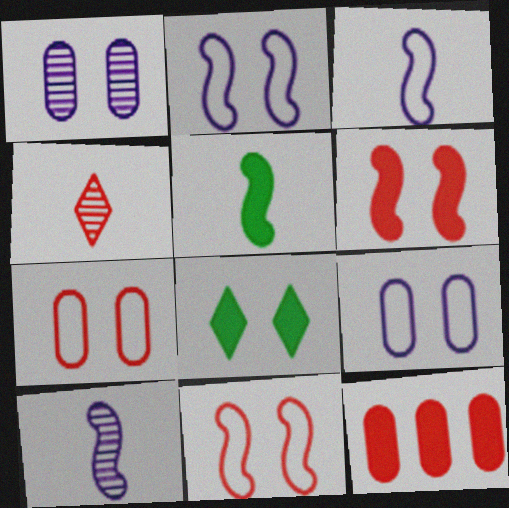[[1, 8, 11], 
[4, 11, 12]]